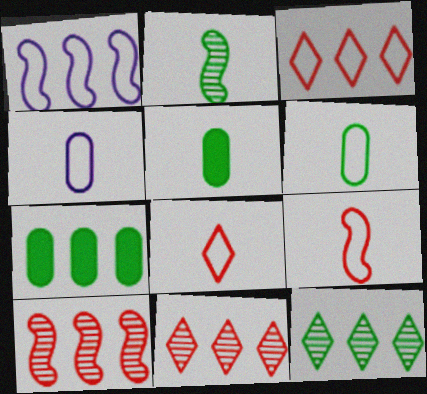[[1, 7, 11]]